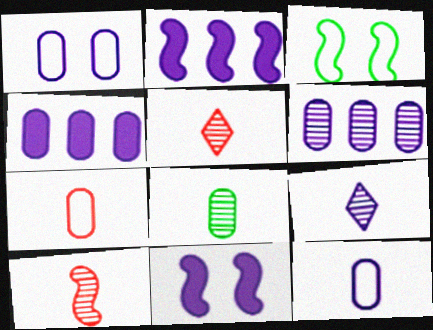[[1, 2, 9], 
[2, 3, 10], 
[3, 4, 5], 
[8, 9, 10]]